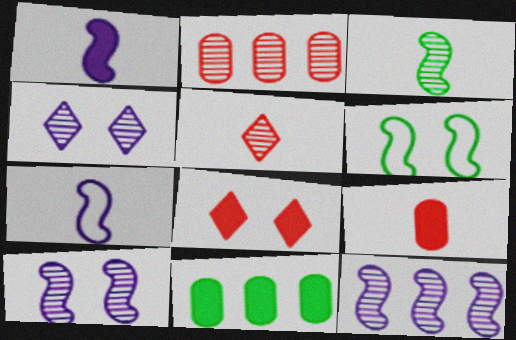[[1, 8, 11], 
[2, 3, 4]]